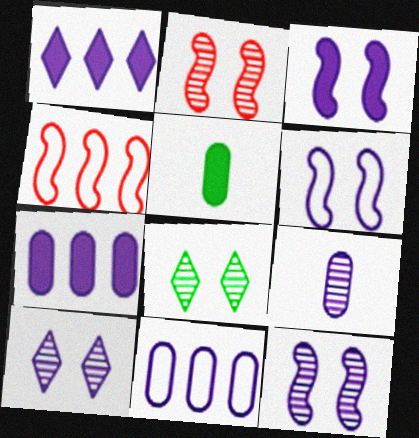[[1, 6, 9], 
[3, 6, 12], 
[4, 5, 10]]